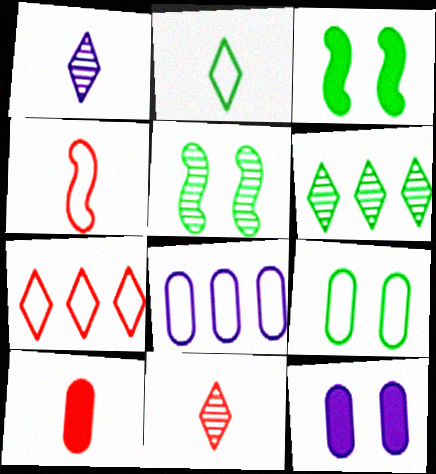[[3, 8, 11], 
[4, 6, 12], 
[4, 10, 11]]